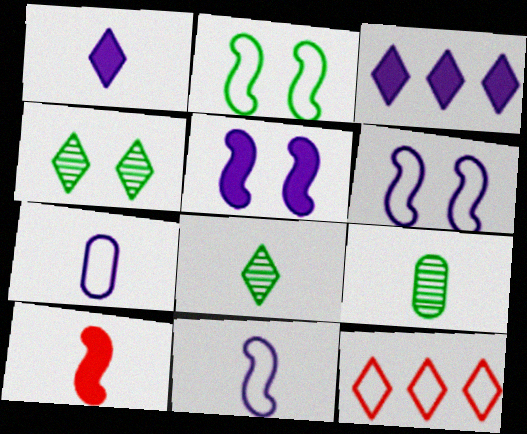[[1, 4, 12], 
[2, 7, 12], 
[5, 9, 12], 
[7, 8, 10]]